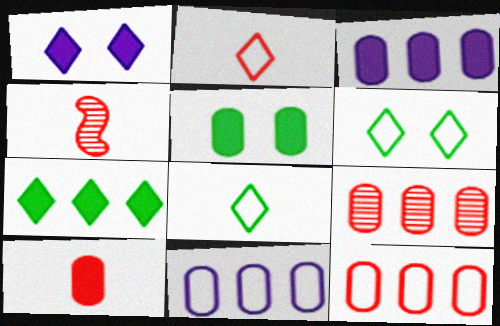[[2, 4, 10], 
[3, 4, 6], 
[3, 5, 10]]